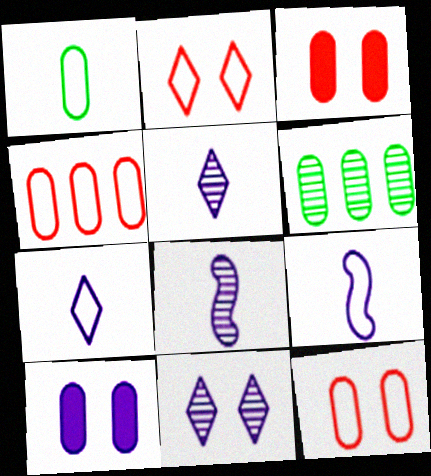[]